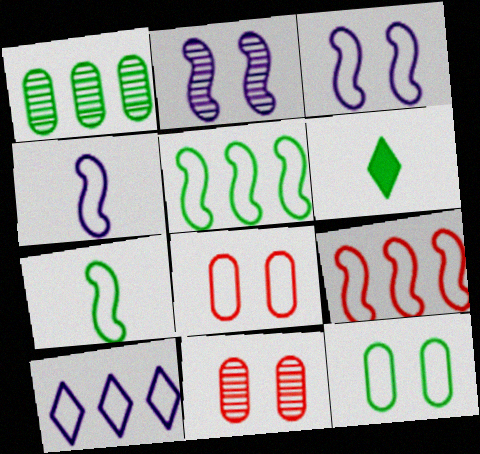[[3, 7, 9], 
[7, 8, 10]]